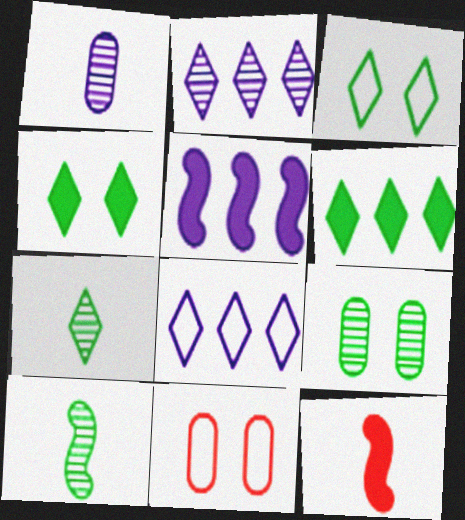[[3, 6, 7], 
[5, 7, 11], 
[8, 9, 12]]